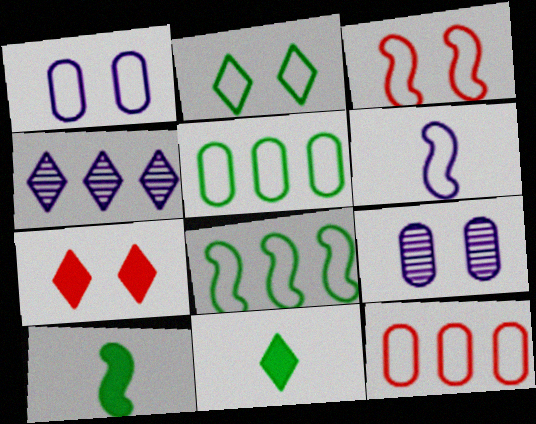[[1, 2, 3], 
[2, 6, 12], 
[3, 6, 8]]